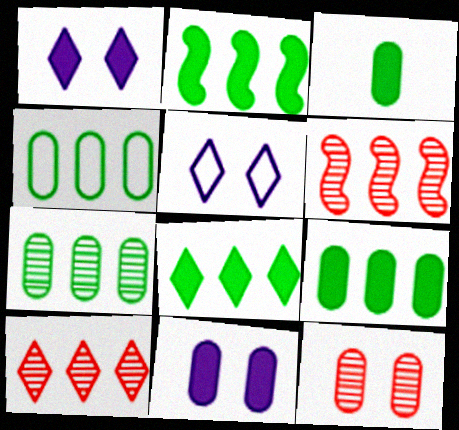[[2, 8, 9], 
[3, 5, 6], 
[4, 7, 9]]